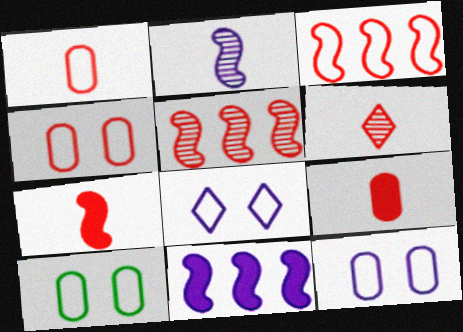[[1, 6, 7], 
[4, 10, 12], 
[6, 10, 11]]